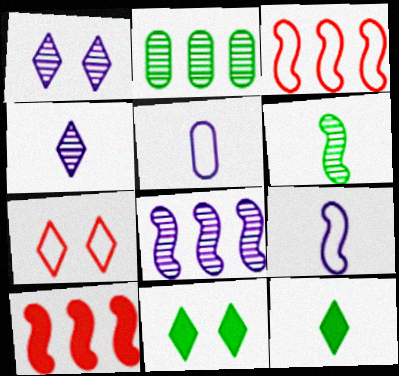[[1, 7, 11]]